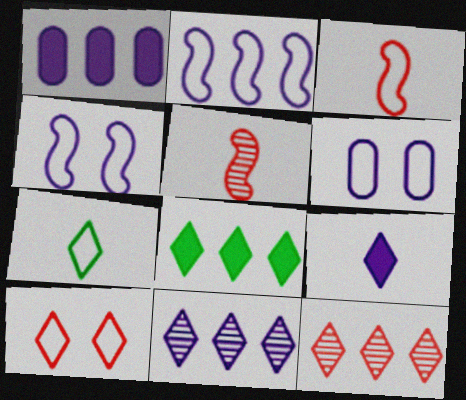[[1, 2, 11], 
[5, 6, 8]]